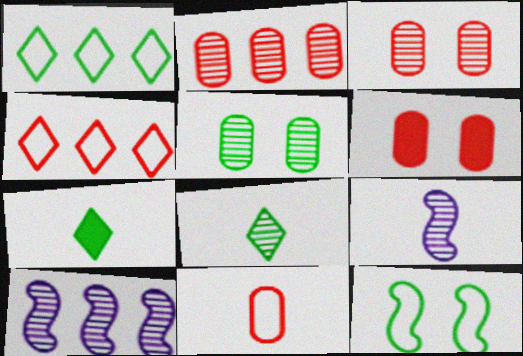[[1, 6, 9], 
[2, 6, 11], 
[3, 8, 10], 
[7, 9, 11]]